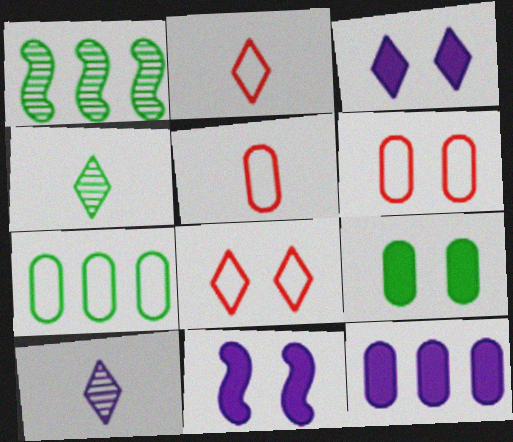[[1, 3, 5]]